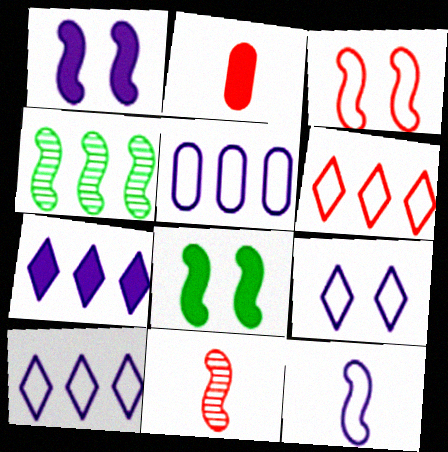[[2, 4, 9], 
[2, 7, 8], 
[5, 9, 12]]